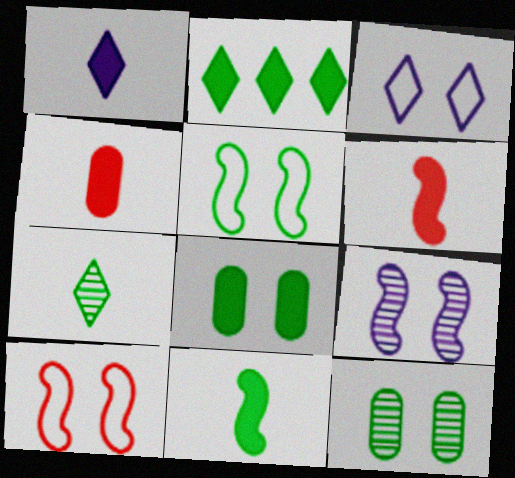[[1, 4, 11], 
[2, 8, 11]]